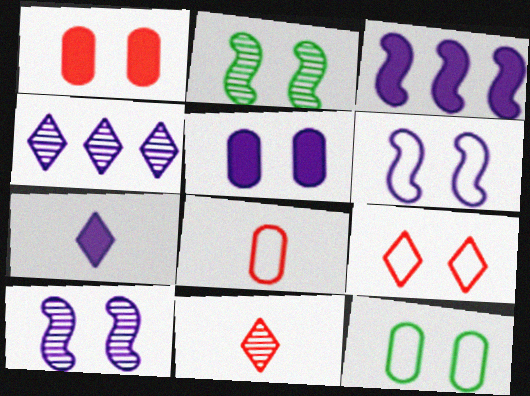[[2, 5, 9], 
[3, 5, 7], 
[3, 11, 12], 
[6, 9, 12]]